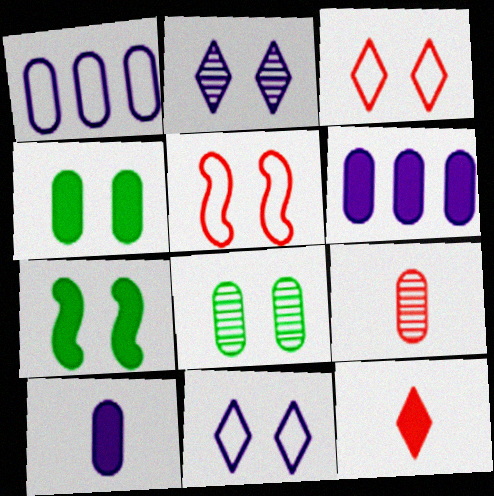[[1, 4, 9], 
[2, 4, 5], 
[6, 7, 12]]